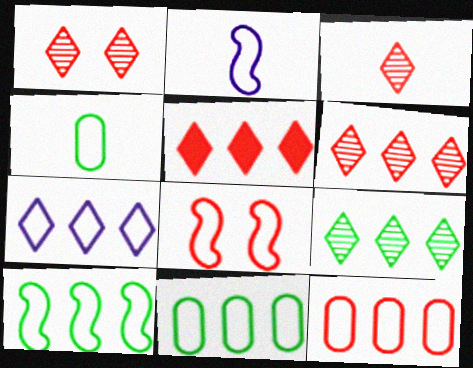[[1, 3, 6], 
[2, 8, 10], 
[4, 7, 8], 
[5, 7, 9], 
[7, 10, 12]]